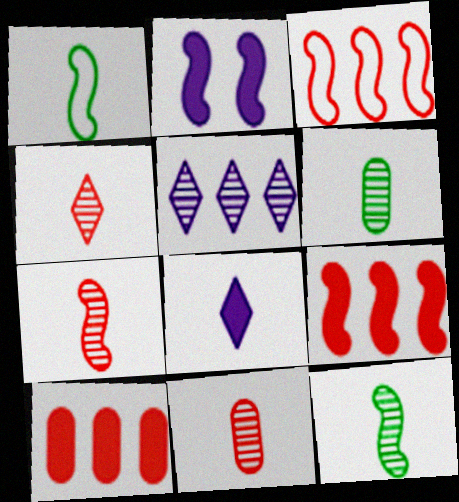[[1, 8, 11], 
[2, 3, 12], 
[4, 7, 11]]